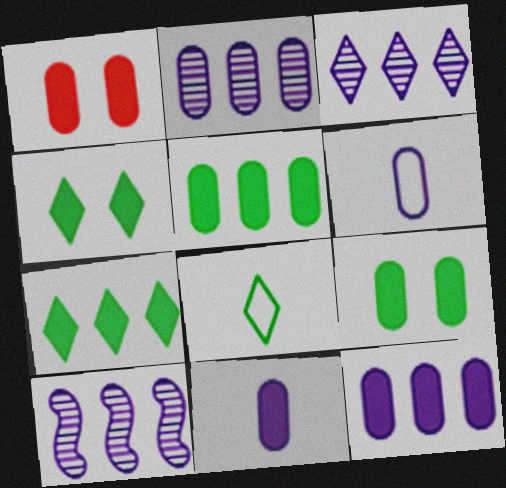[[1, 5, 11], 
[1, 8, 10], 
[2, 3, 10]]